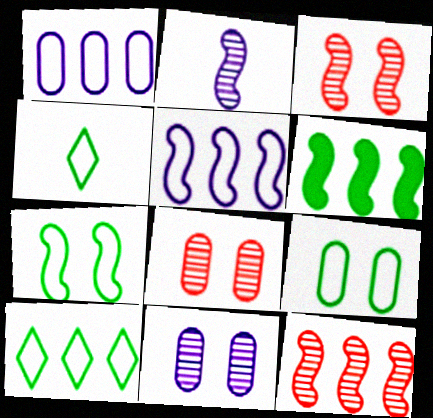[[5, 6, 12]]